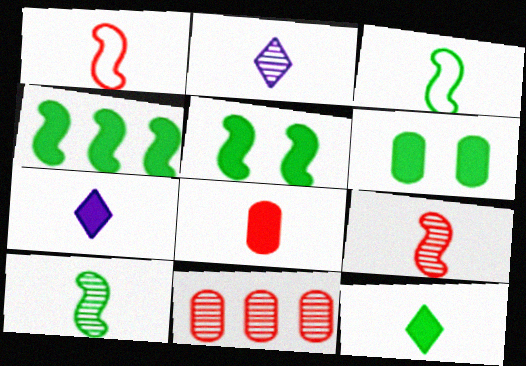[[2, 3, 8], 
[4, 6, 12]]